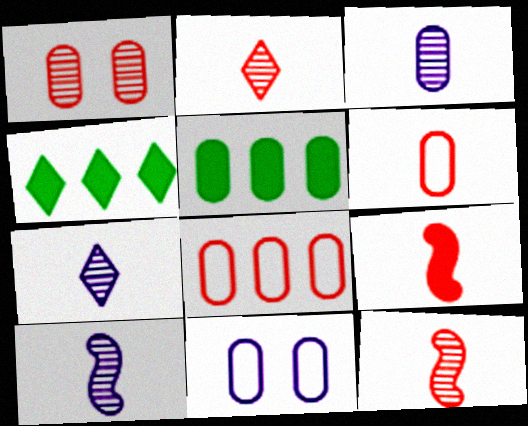[[2, 6, 9], 
[3, 7, 10], 
[4, 11, 12]]